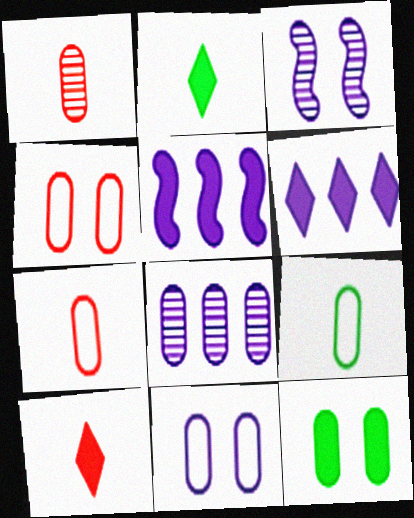[[5, 10, 12], 
[7, 8, 12]]